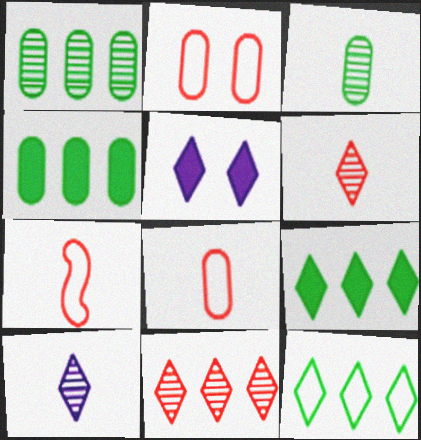[[1, 5, 7], 
[5, 6, 12]]